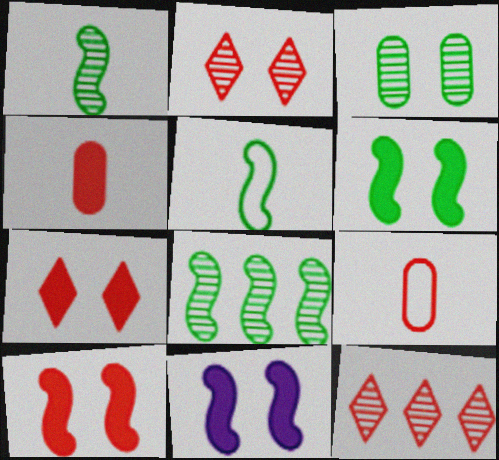[[5, 6, 8], 
[6, 10, 11], 
[9, 10, 12]]